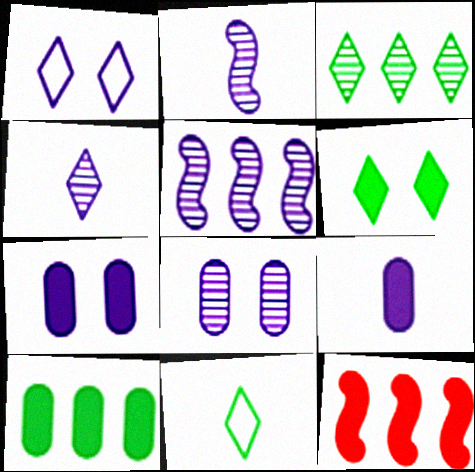[[1, 5, 9], 
[3, 6, 11], 
[4, 5, 8], 
[6, 9, 12], 
[8, 11, 12]]